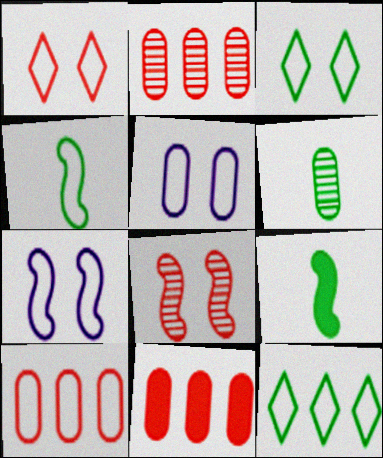[[2, 10, 11], 
[5, 6, 11]]